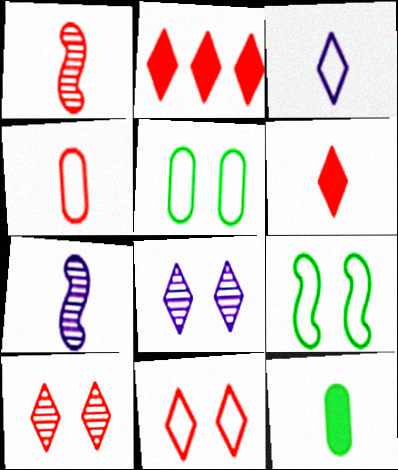[[1, 3, 12], 
[1, 4, 6], 
[2, 5, 7]]